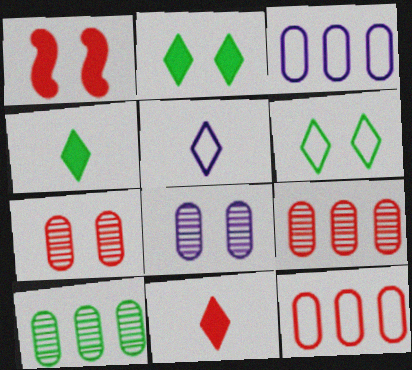[[1, 5, 10], 
[1, 6, 8]]